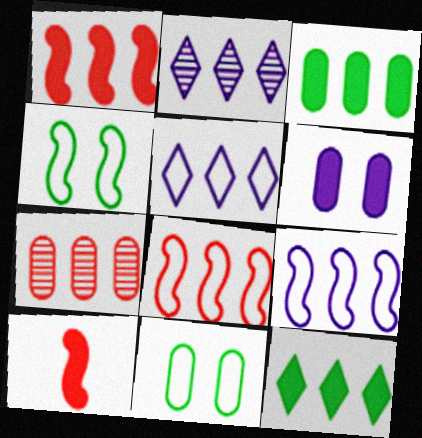[[2, 3, 8], 
[2, 10, 11], 
[6, 10, 12], 
[7, 9, 12]]